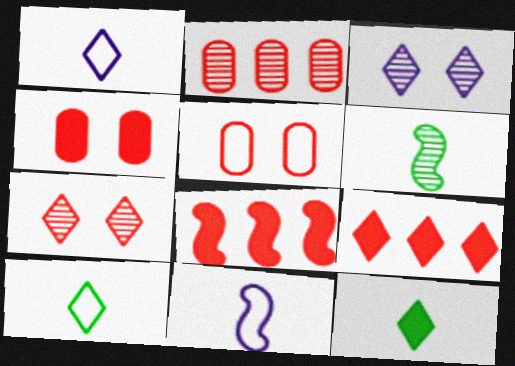[[2, 3, 6], 
[3, 9, 10]]